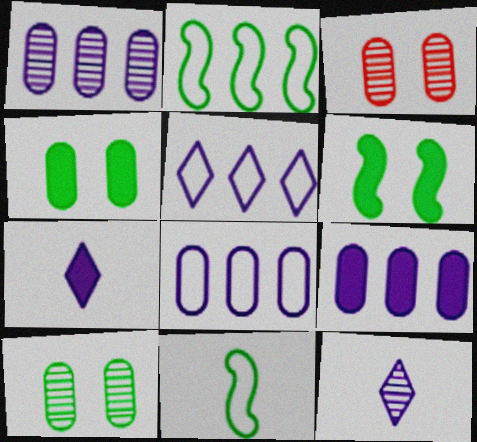[[1, 8, 9], 
[2, 3, 7]]